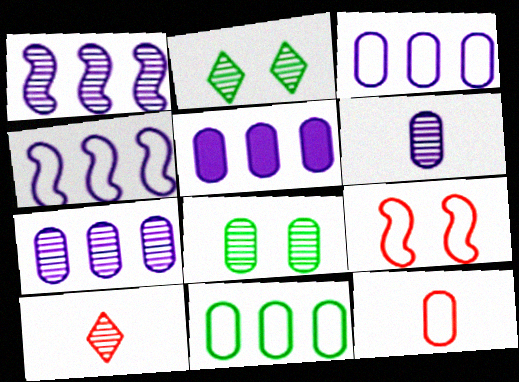[[1, 8, 10], 
[3, 5, 7], 
[5, 8, 12]]